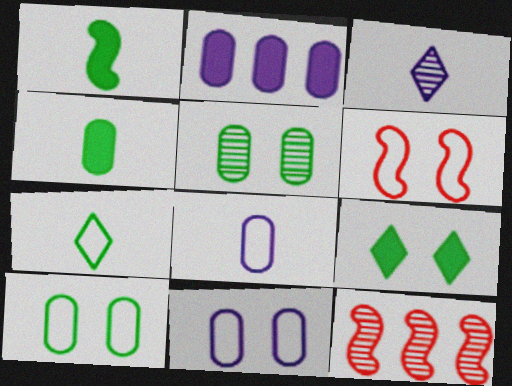[[3, 5, 12], 
[8, 9, 12]]